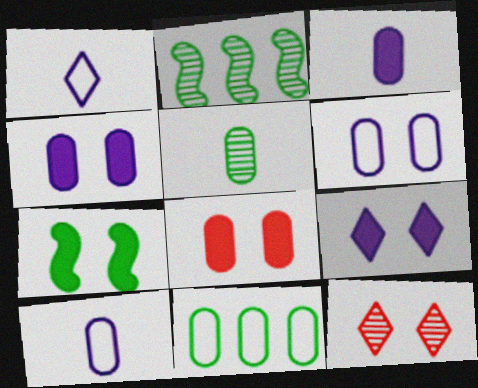[[1, 2, 8], 
[6, 7, 12], 
[7, 8, 9]]